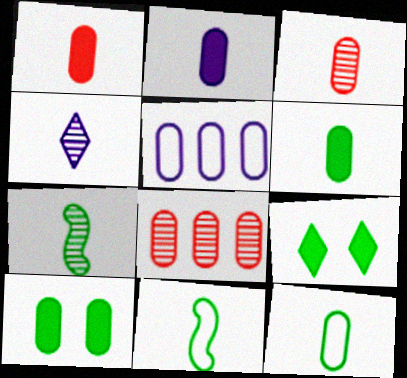[[1, 2, 6], 
[1, 4, 11], 
[2, 3, 12], 
[3, 4, 7], 
[3, 5, 10]]